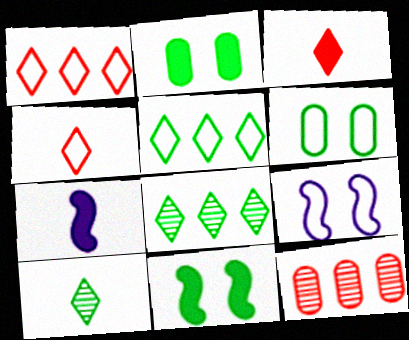[]